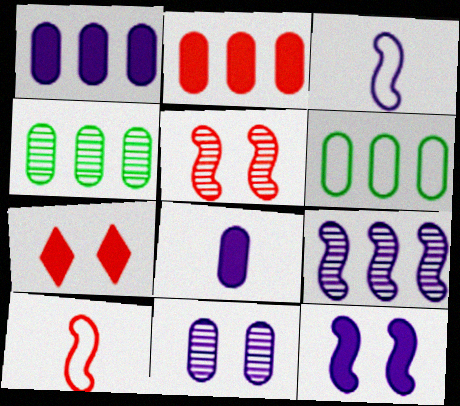[[3, 4, 7], 
[3, 9, 12]]